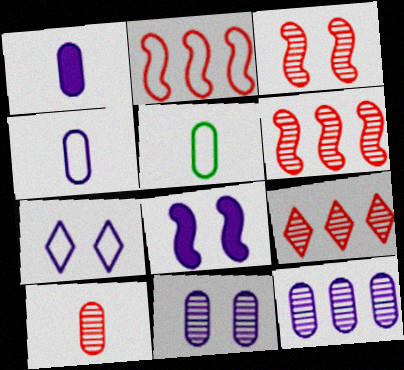[[1, 5, 10], 
[2, 5, 7], 
[3, 9, 10], 
[5, 8, 9], 
[7, 8, 11]]